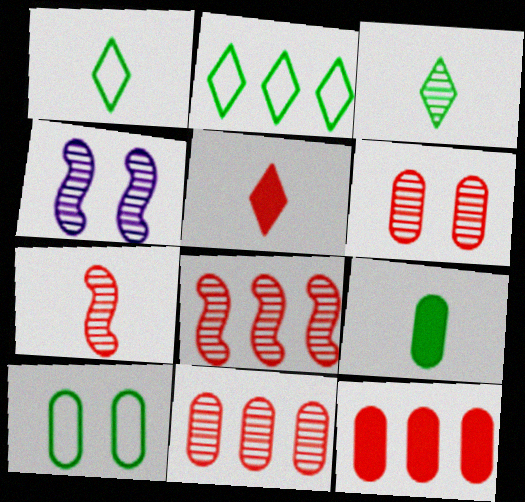[[1, 4, 12], 
[3, 4, 11]]